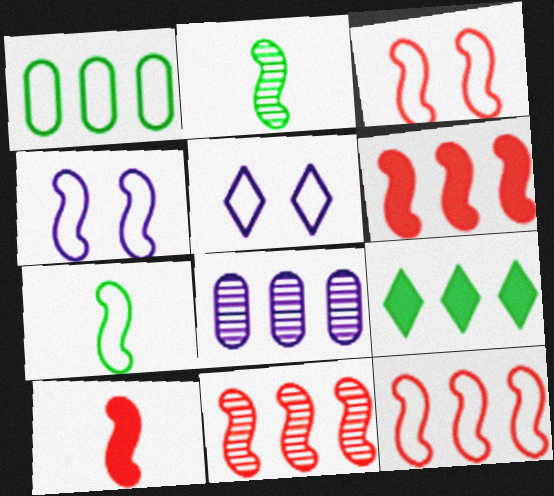[[2, 4, 6], 
[3, 10, 11], 
[4, 7, 12], 
[6, 11, 12], 
[8, 9, 12]]